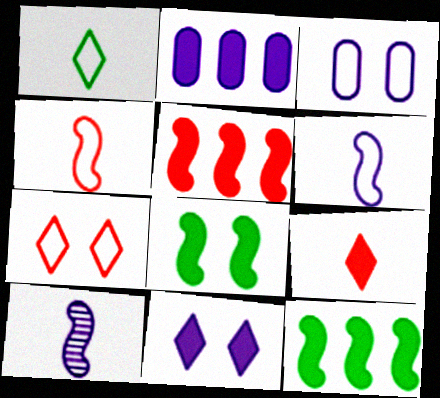[[2, 8, 9]]